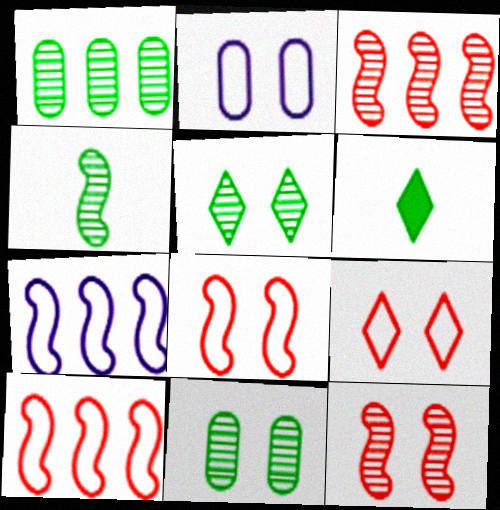[[1, 4, 5], 
[2, 3, 6]]